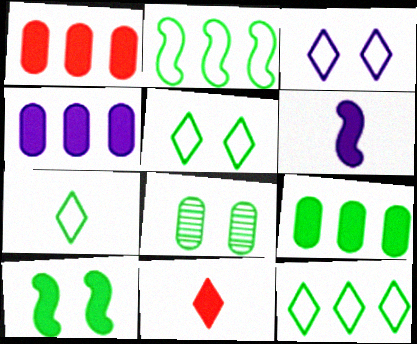[[1, 4, 9], 
[4, 10, 11], 
[5, 7, 12], 
[5, 8, 10]]